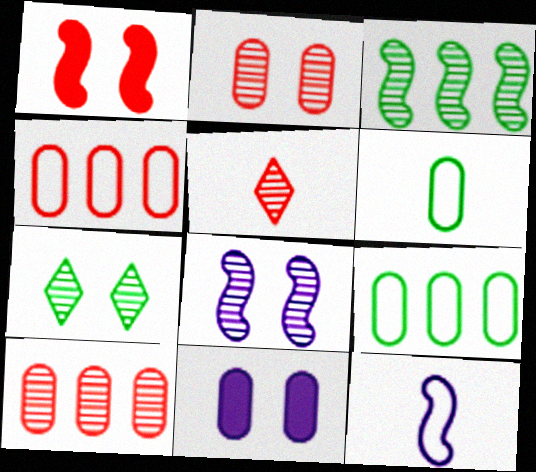[[1, 3, 12], 
[1, 4, 5], 
[2, 7, 8], 
[6, 10, 11]]